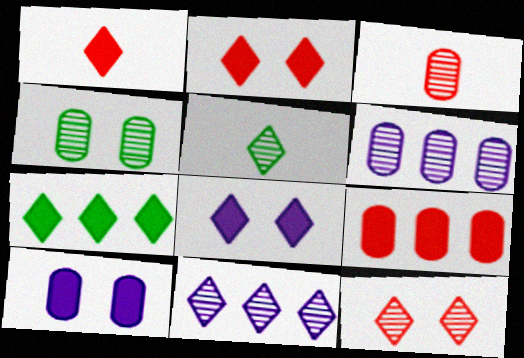[[1, 7, 8], 
[3, 4, 6], 
[5, 11, 12]]